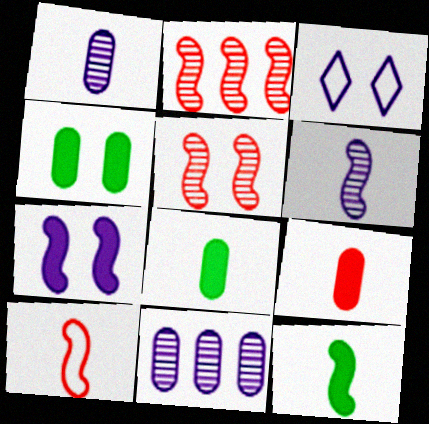[[2, 3, 8], 
[3, 4, 5], 
[6, 10, 12]]